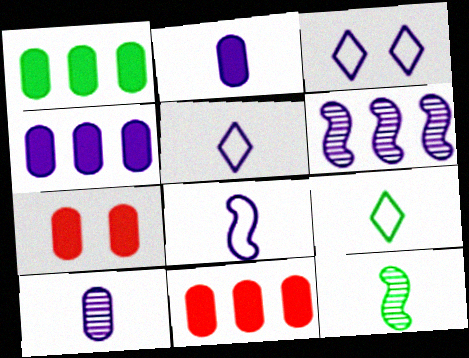[[1, 2, 7], 
[1, 4, 11], 
[2, 3, 6], 
[3, 11, 12], 
[6, 7, 9]]